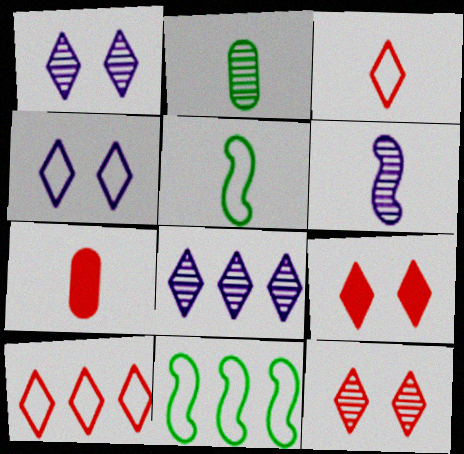[[1, 7, 11]]